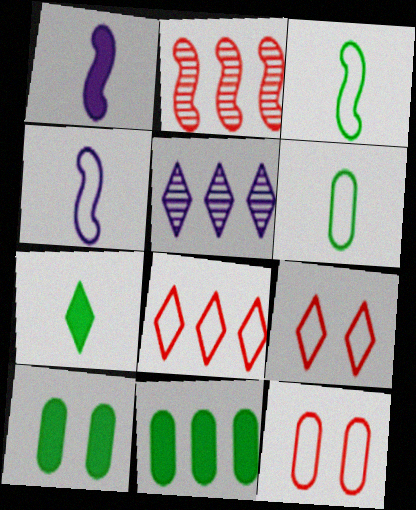[[5, 7, 9]]